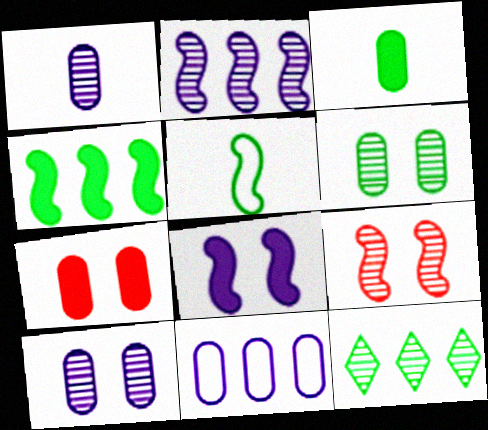[[1, 9, 12]]